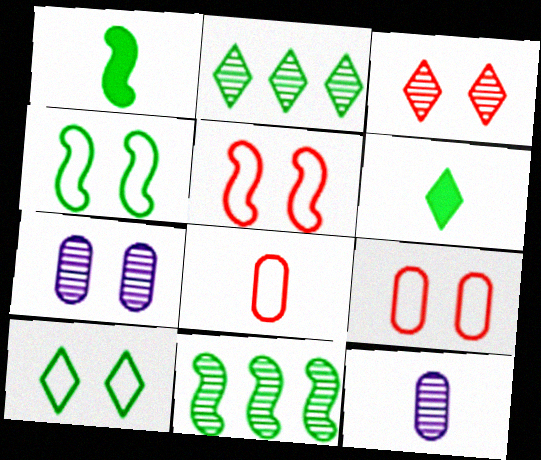[[1, 4, 11], 
[2, 6, 10], 
[3, 11, 12]]